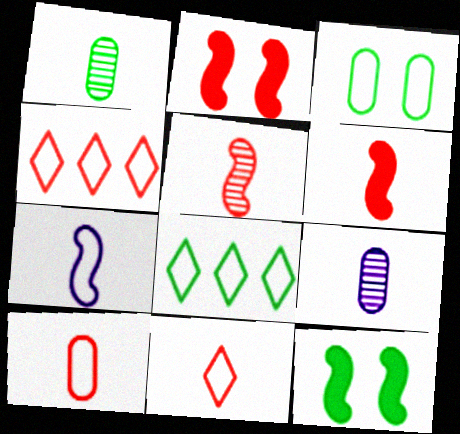[[1, 8, 12], 
[2, 8, 9], 
[3, 4, 7], 
[4, 9, 12]]